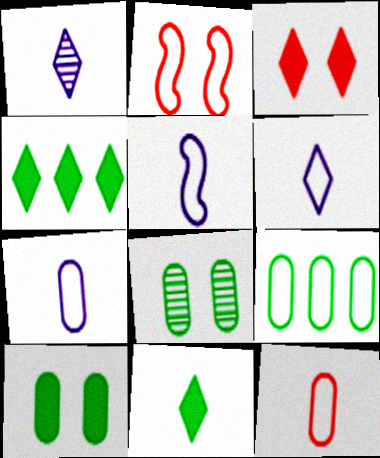[[2, 6, 9], 
[5, 6, 7]]